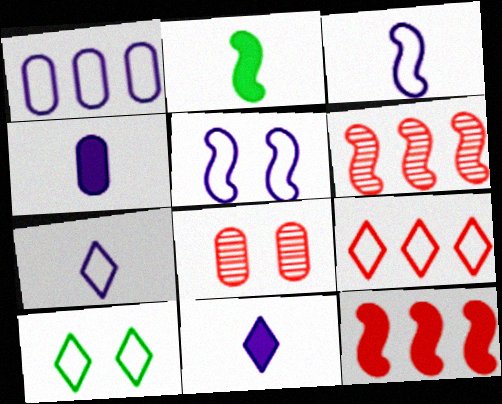[[1, 5, 7], 
[2, 5, 6], 
[4, 6, 10], 
[7, 9, 10]]